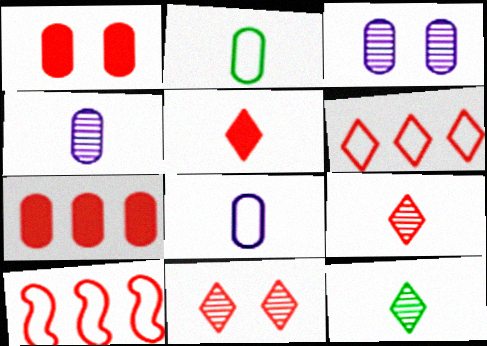[[1, 9, 10], 
[2, 3, 7], 
[5, 6, 11]]